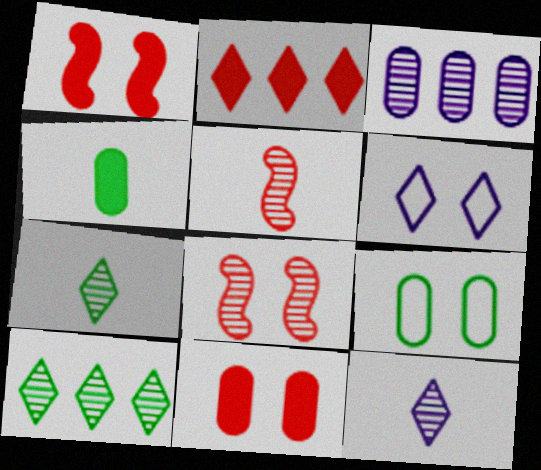[[2, 6, 7], 
[3, 7, 8]]